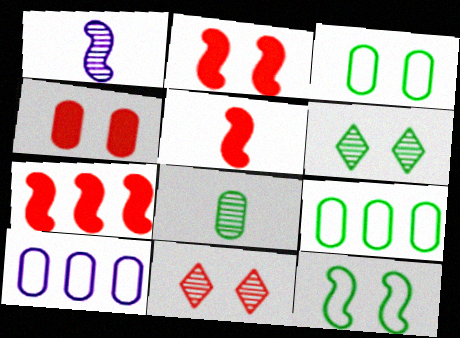[[1, 7, 12], 
[2, 5, 7], 
[4, 8, 10], 
[5, 6, 10]]